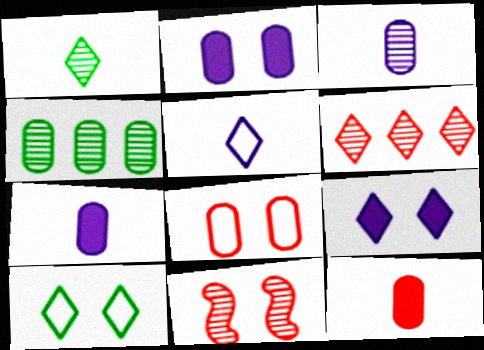[[2, 10, 11], 
[4, 7, 8]]